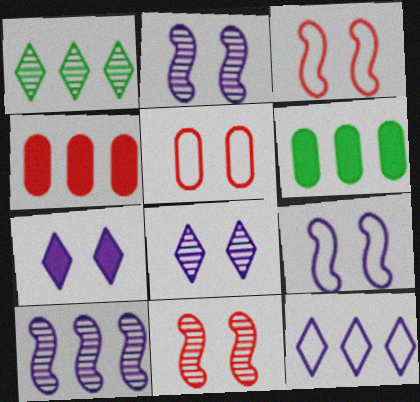[]